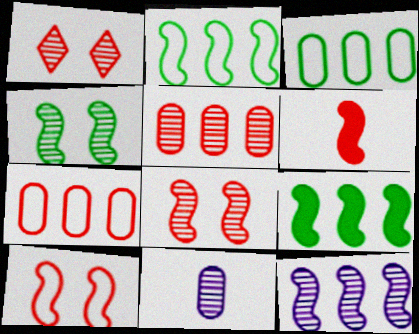[[1, 6, 7]]